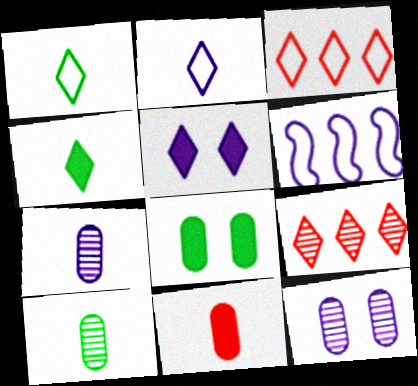[[1, 5, 9], 
[5, 6, 7]]